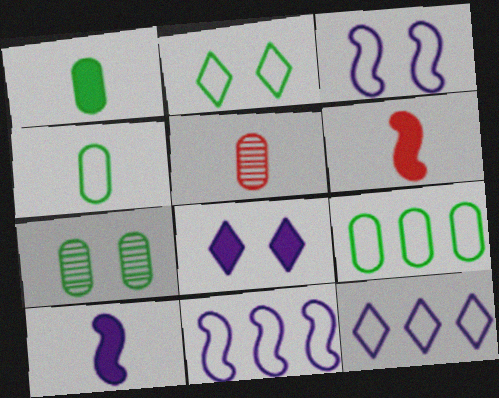[[1, 7, 9], 
[6, 7, 12]]